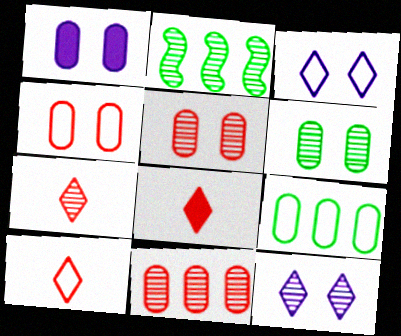[[1, 2, 10], 
[1, 4, 6], 
[7, 8, 10]]